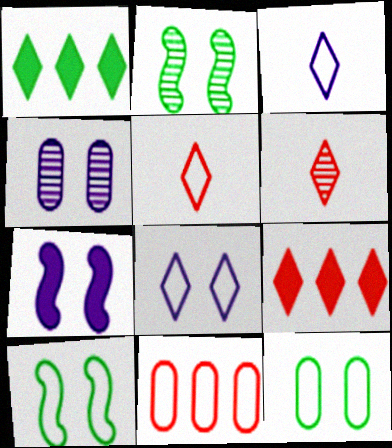[[1, 6, 8], 
[3, 10, 11], 
[4, 7, 8]]